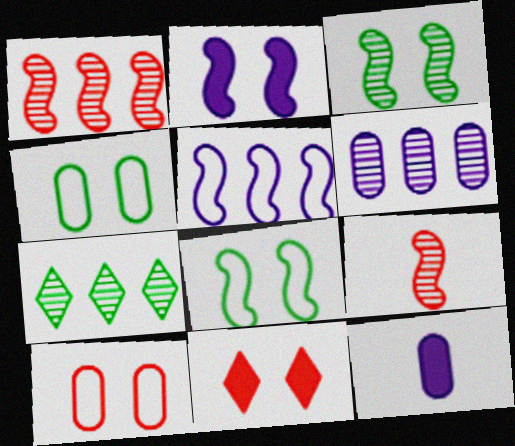[[1, 6, 7]]